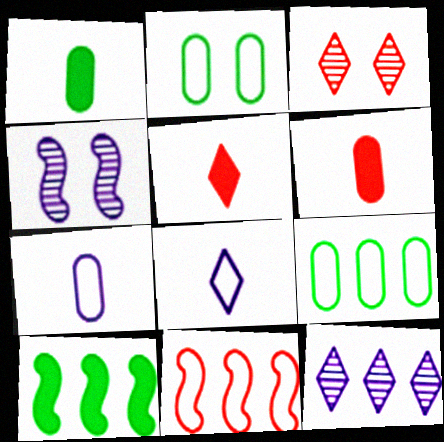[[2, 8, 11], 
[3, 6, 11], 
[3, 7, 10], 
[4, 5, 9]]